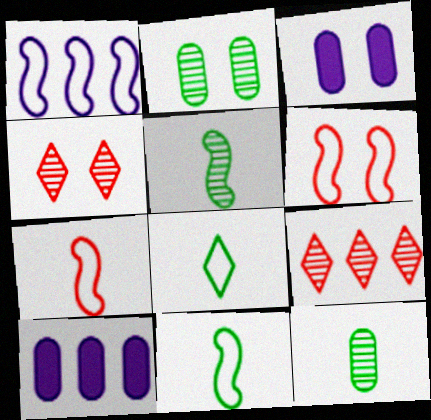[[1, 6, 11], 
[3, 9, 11], 
[4, 10, 11]]